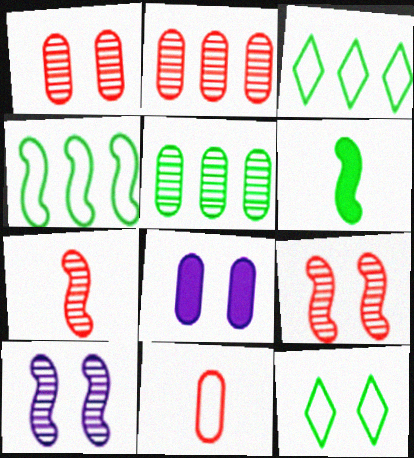[[3, 7, 8], 
[5, 6, 12], 
[5, 8, 11], 
[8, 9, 12]]